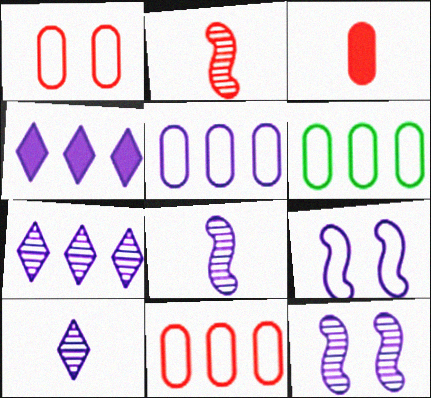[[5, 6, 11]]